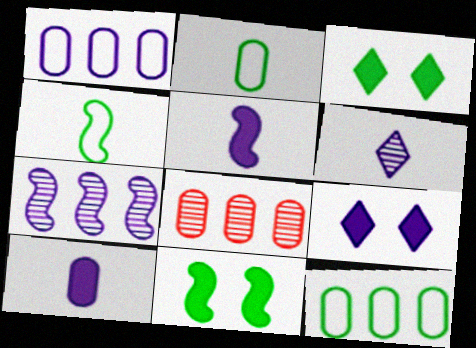[[4, 8, 9]]